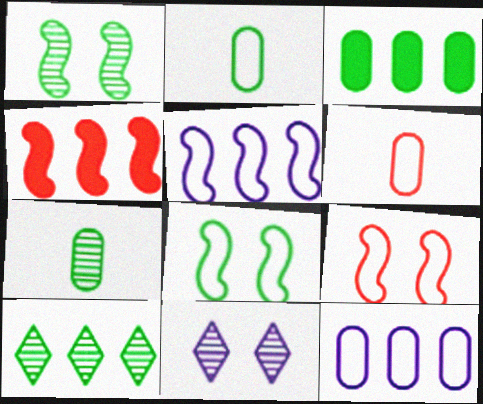[[1, 7, 10], 
[2, 4, 11], 
[4, 10, 12]]